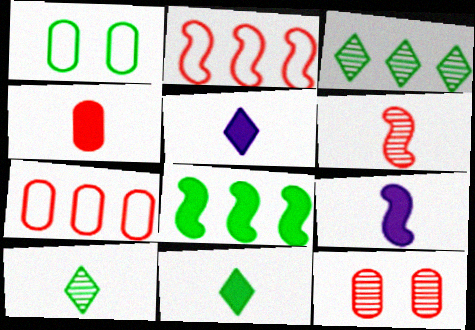[[1, 8, 10], 
[4, 7, 12], 
[4, 9, 11]]